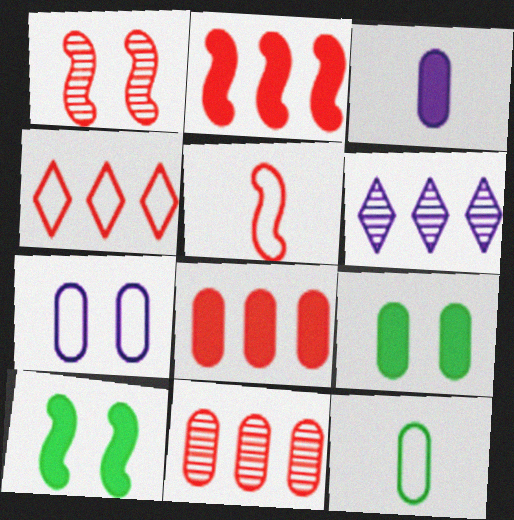[[1, 2, 5], 
[2, 4, 11], 
[3, 8, 9], 
[5, 6, 9]]